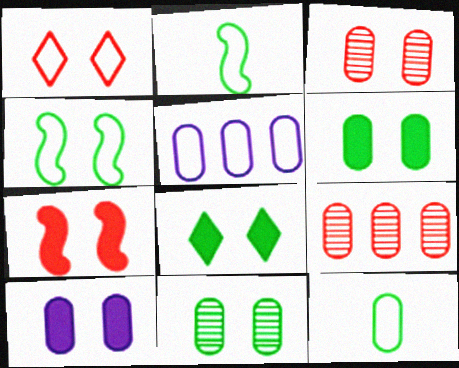[[1, 2, 5], 
[1, 3, 7], 
[4, 8, 11], 
[7, 8, 10], 
[9, 10, 12]]